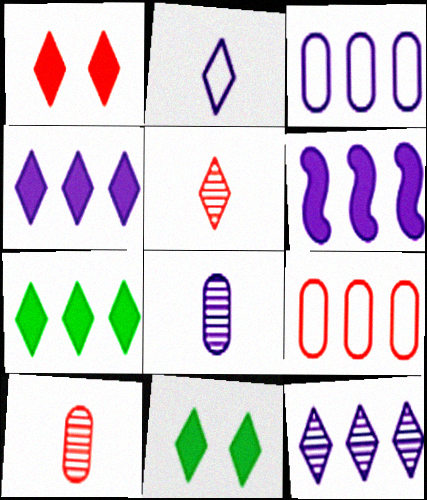[[3, 6, 12]]